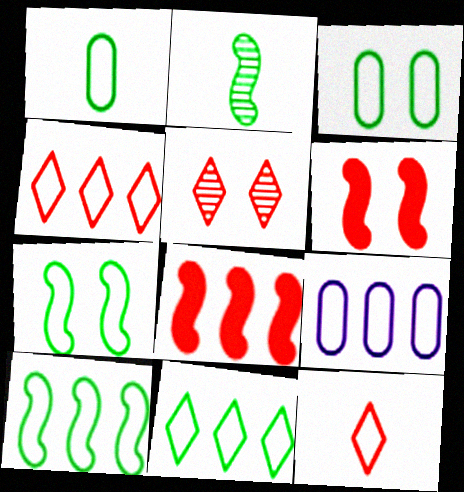[[1, 7, 11], 
[4, 9, 10], 
[7, 9, 12]]